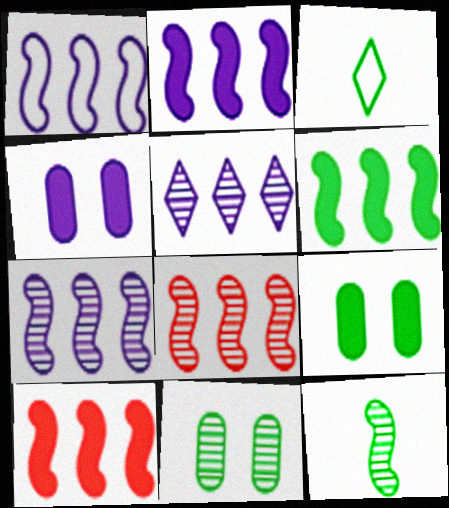[[1, 2, 7], 
[1, 6, 8], 
[2, 6, 10], 
[3, 4, 8], 
[3, 6, 11]]